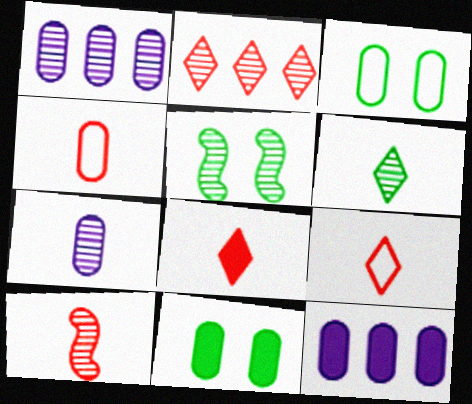[[1, 4, 11], 
[2, 5, 7], 
[4, 8, 10], 
[5, 9, 12], 
[6, 7, 10]]